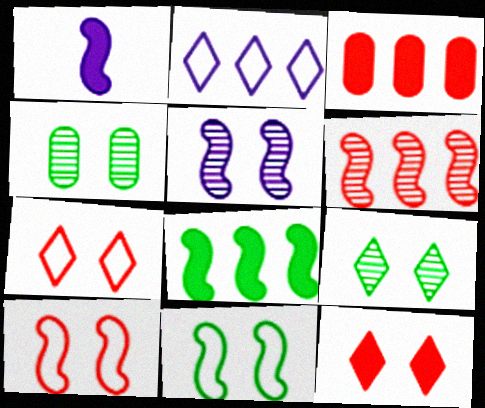[[1, 6, 11]]